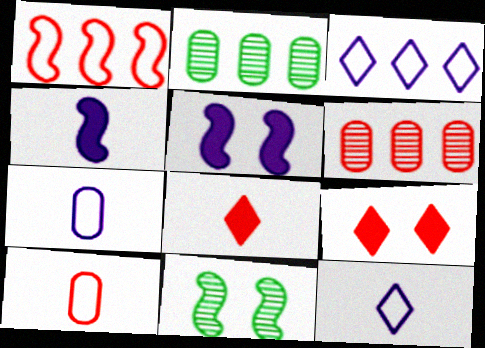[[1, 4, 11]]